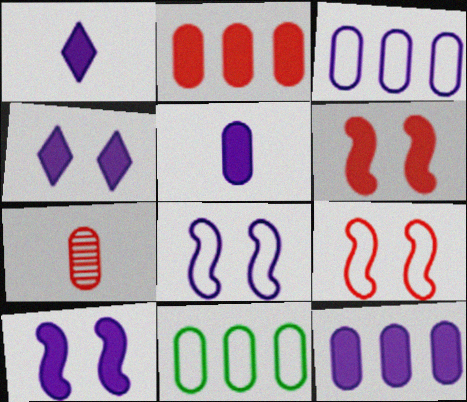[[1, 10, 12]]